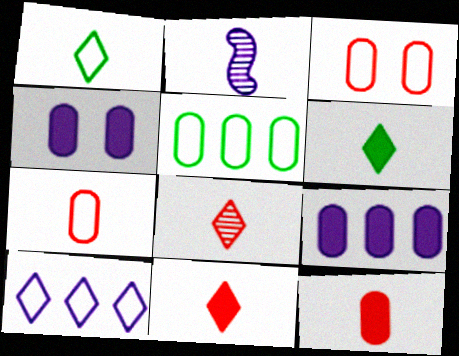[[1, 2, 12], 
[2, 4, 10], 
[2, 6, 7]]